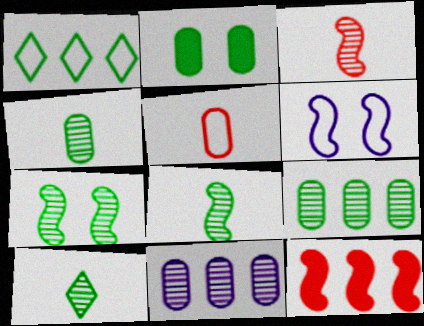[[1, 2, 8], 
[1, 5, 6], 
[1, 11, 12], 
[2, 5, 11], 
[4, 8, 10], 
[6, 8, 12], 
[7, 9, 10]]